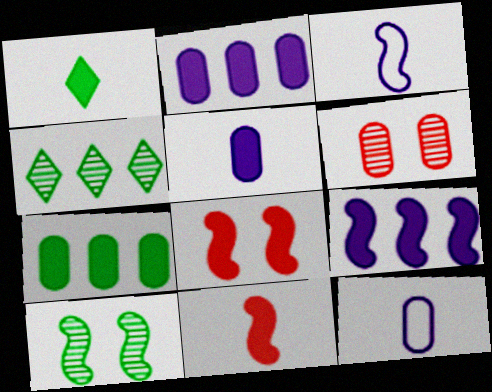[[1, 2, 8], 
[1, 5, 11], 
[4, 8, 12], 
[6, 7, 12]]